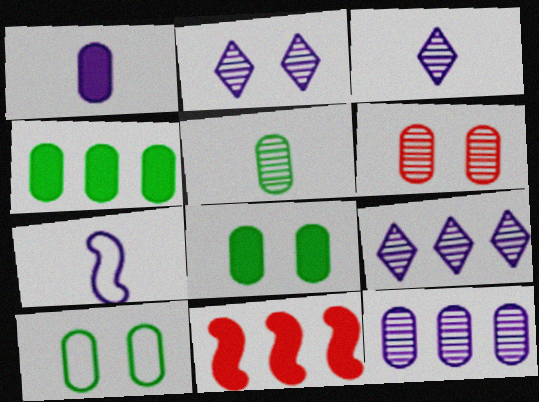[[1, 3, 7], 
[2, 3, 9], 
[3, 10, 11], 
[4, 5, 10], 
[5, 6, 12]]